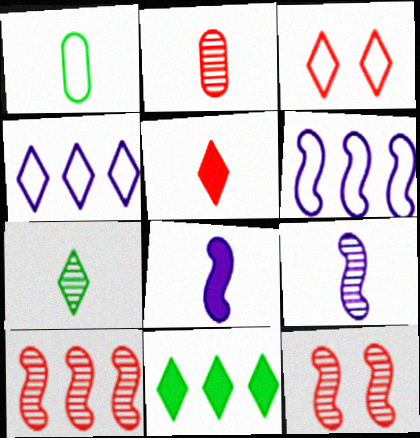[[1, 3, 6], 
[1, 5, 9], 
[2, 7, 9]]